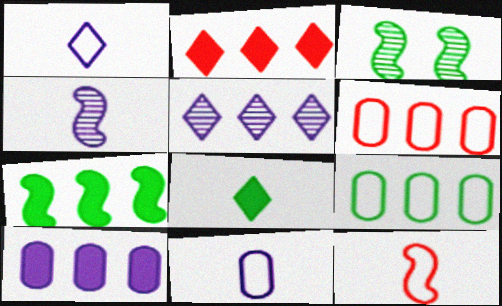[[2, 3, 11], 
[2, 7, 10], 
[3, 8, 9], 
[5, 6, 7]]